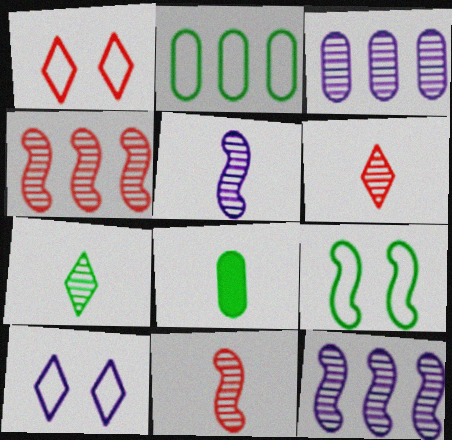[[1, 8, 12], 
[4, 8, 10]]